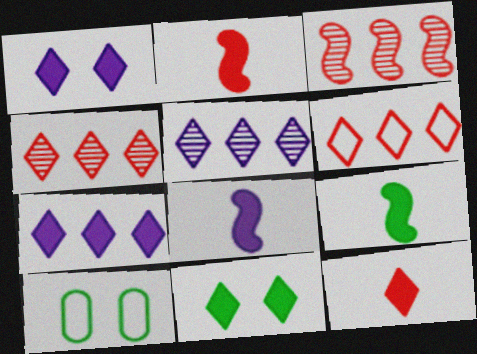[[2, 5, 10], 
[2, 8, 9], 
[4, 8, 10], 
[7, 11, 12]]